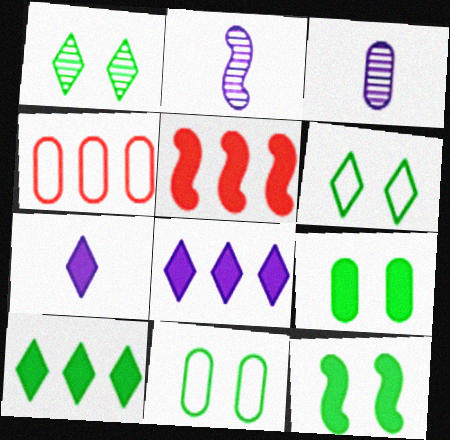[[1, 11, 12], 
[3, 4, 9], 
[3, 5, 6], 
[5, 7, 9]]